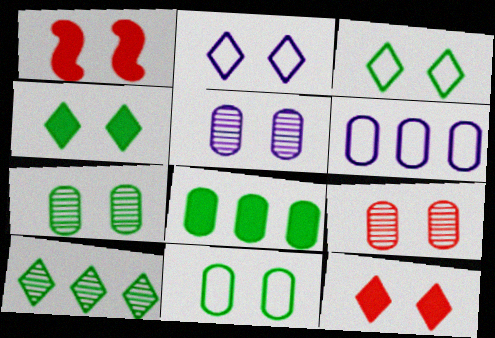[[1, 2, 7], 
[1, 3, 5], 
[5, 7, 9]]